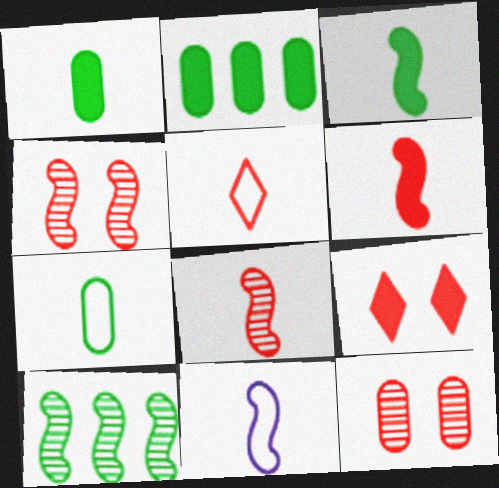[[3, 8, 11], 
[5, 7, 11]]